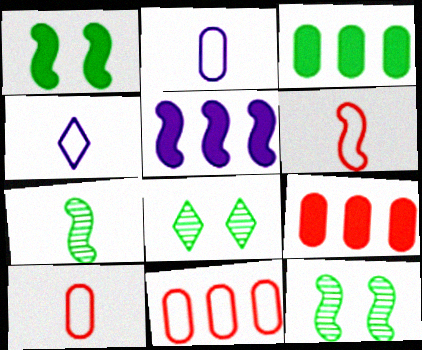[[4, 9, 12], 
[5, 6, 12], 
[5, 8, 10]]